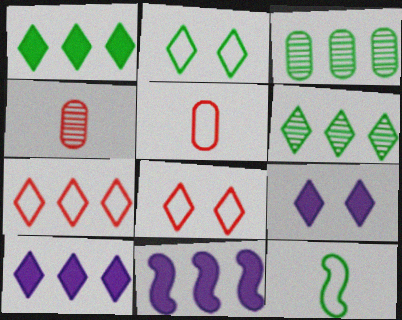[[2, 4, 11], 
[3, 7, 11], 
[6, 7, 10]]